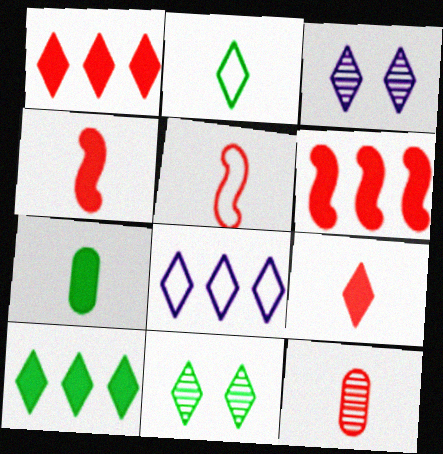[[1, 2, 3], 
[2, 10, 11], 
[5, 9, 12], 
[8, 9, 11]]